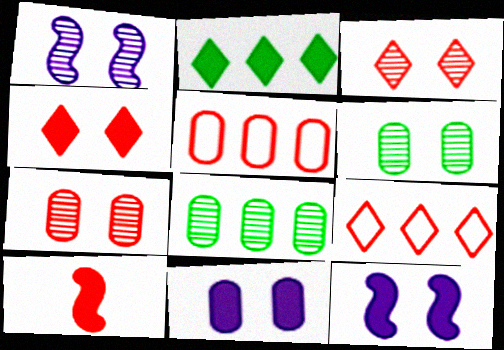[[1, 3, 6], 
[2, 10, 11], 
[3, 5, 10], 
[7, 9, 10]]